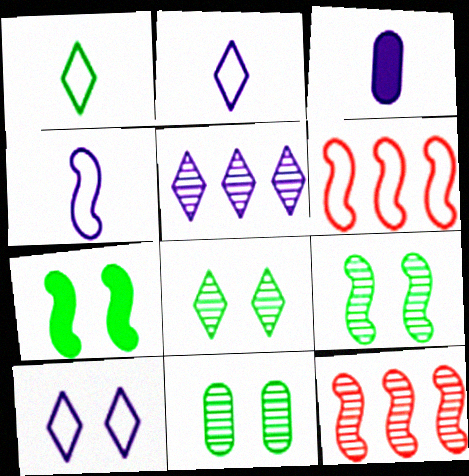[[3, 6, 8], 
[4, 7, 12], 
[8, 9, 11]]